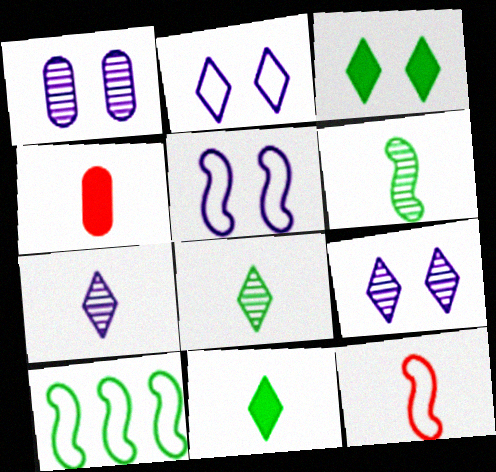[[4, 9, 10], 
[5, 10, 12]]